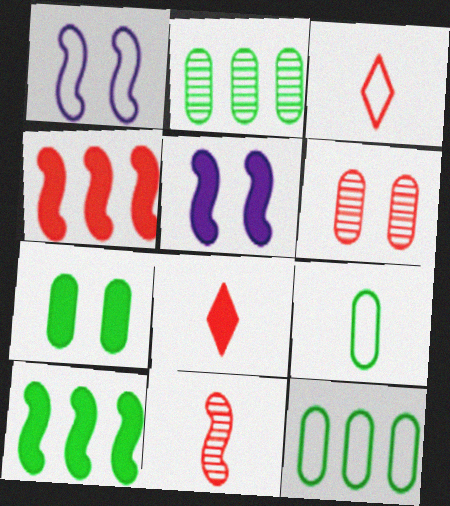[[1, 2, 8], 
[1, 3, 12], 
[1, 10, 11], 
[2, 3, 5], 
[2, 7, 9], 
[3, 4, 6]]